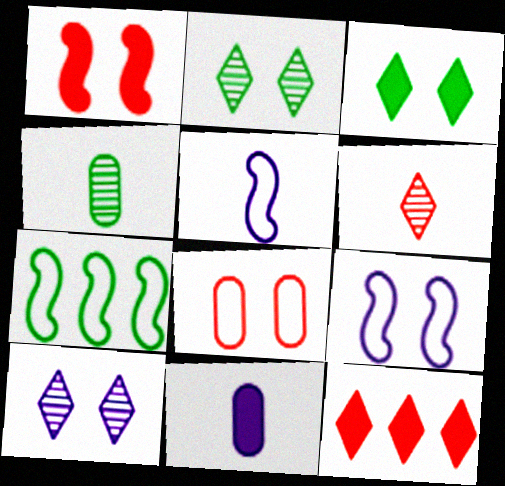[[3, 4, 7], 
[4, 9, 12]]